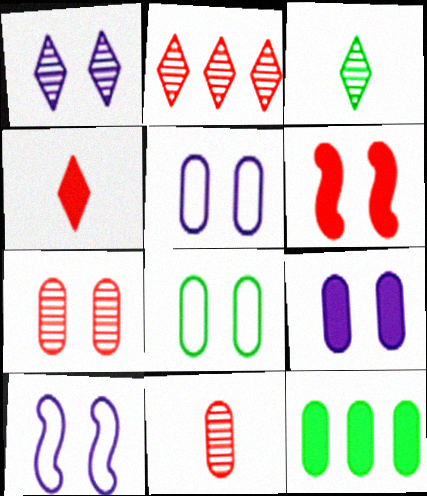[[1, 2, 3], 
[1, 6, 8], 
[1, 9, 10], 
[5, 11, 12], 
[7, 8, 9]]